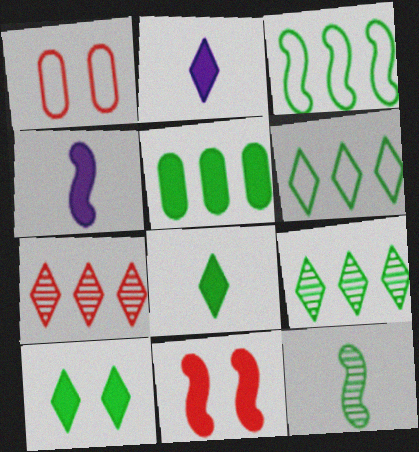[[1, 4, 9], 
[2, 5, 11], 
[3, 5, 9]]